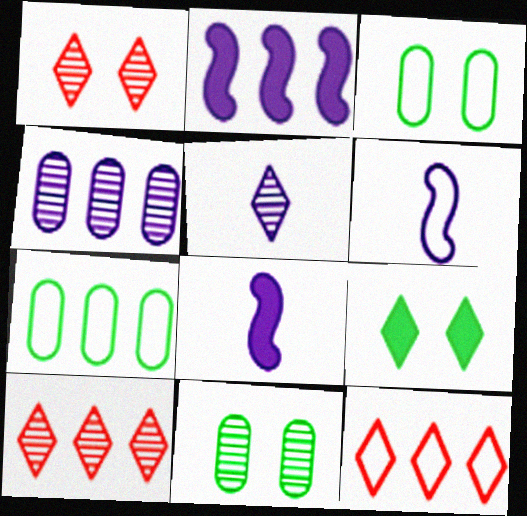[[1, 7, 8], 
[2, 7, 10], 
[3, 6, 12], 
[3, 8, 10], 
[5, 9, 12], 
[8, 11, 12]]